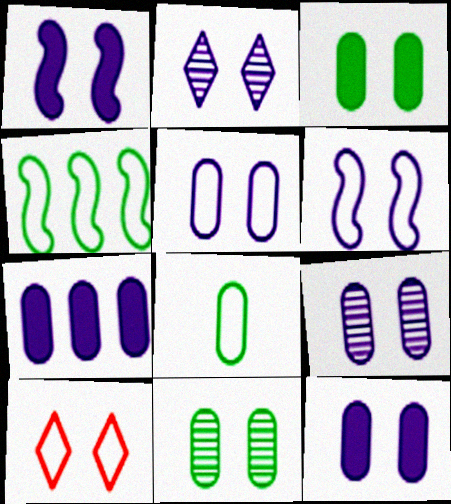[[1, 2, 5], 
[1, 10, 11], 
[2, 6, 12], 
[5, 9, 12]]